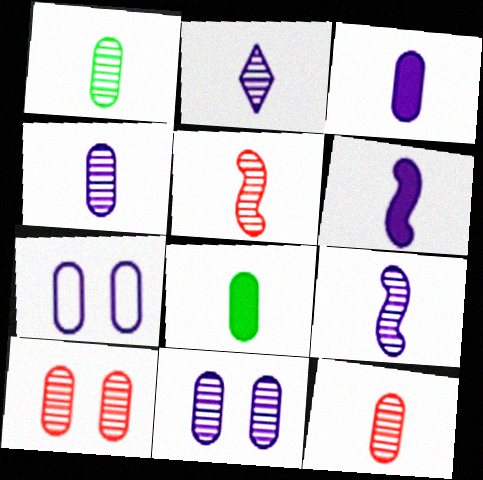[[1, 2, 5], 
[1, 4, 12], 
[2, 4, 9]]